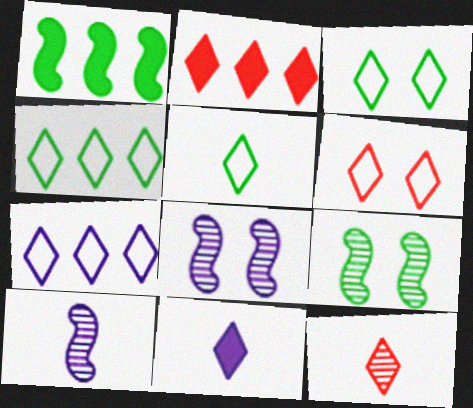[[2, 6, 12], 
[3, 4, 5], 
[5, 6, 7], 
[5, 11, 12]]